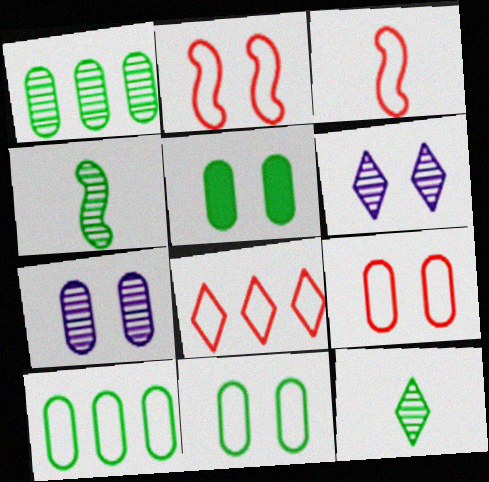[[2, 5, 6], 
[3, 8, 9], 
[5, 7, 9]]